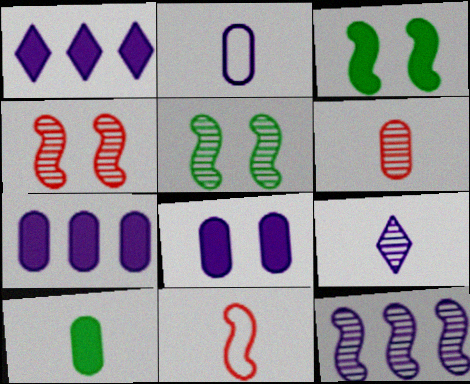[[2, 6, 10], 
[3, 11, 12], 
[9, 10, 11]]